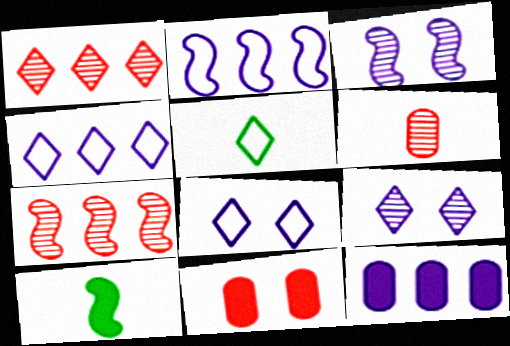[]